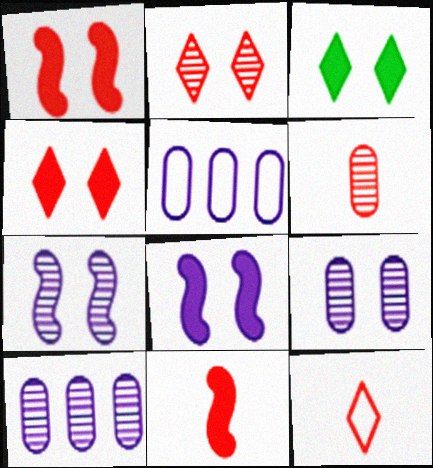[[6, 11, 12]]